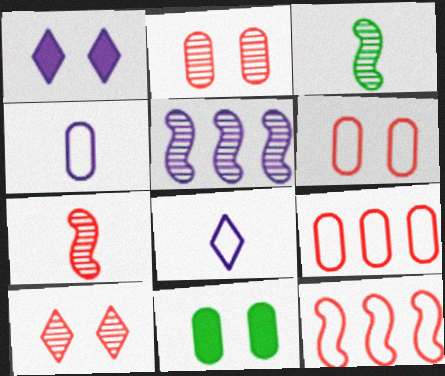[[1, 3, 9], 
[1, 4, 5]]